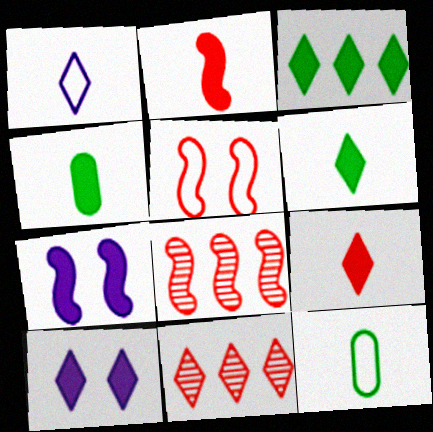[[2, 5, 8], 
[3, 9, 10], 
[7, 11, 12], 
[8, 10, 12]]